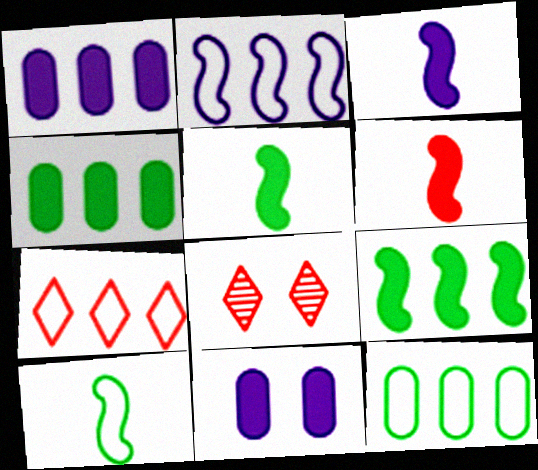[[1, 8, 10], 
[2, 7, 12], 
[3, 5, 6], 
[3, 8, 12]]